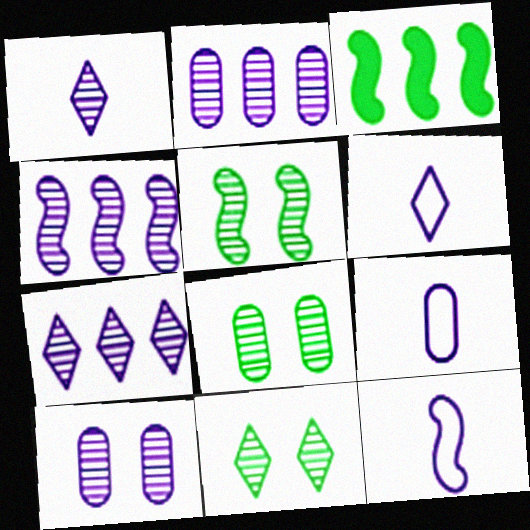[[1, 4, 10], 
[2, 4, 7], 
[5, 8, 11], 
[6, 9, 12]]